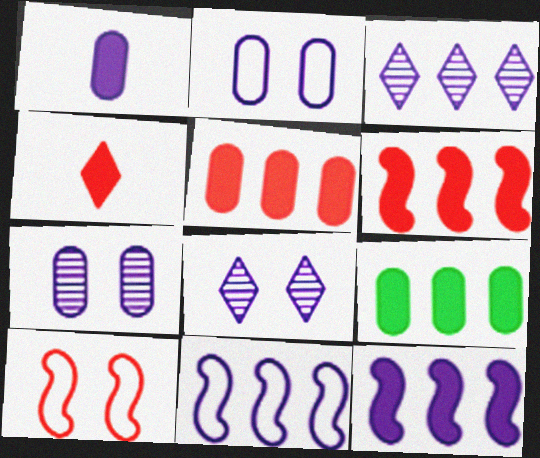[[1, 8, 11]]